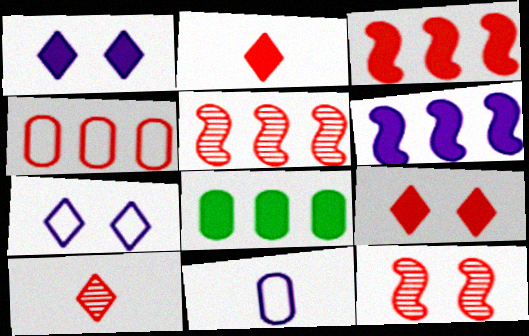[[2, 4, 12]]